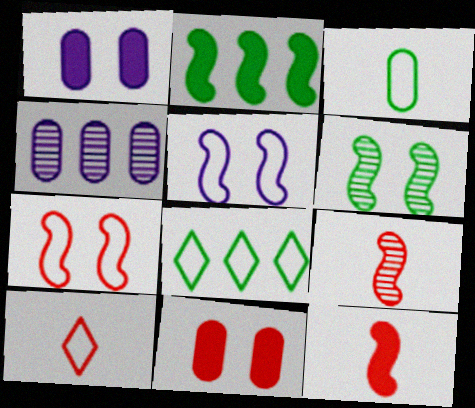[[1, 8, 9], 
[2, 5, 9], 
[3, 4, 11]]